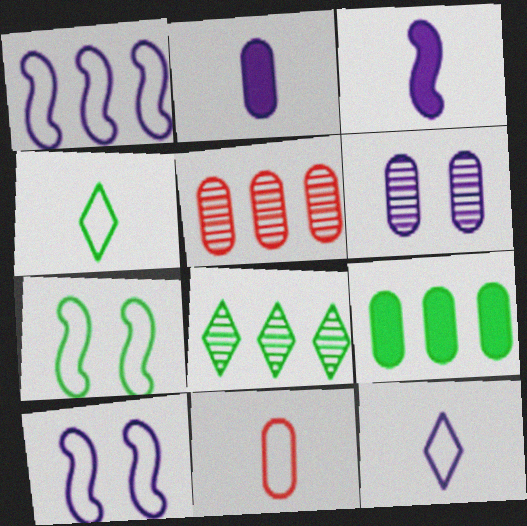[[6, 9, 11]]